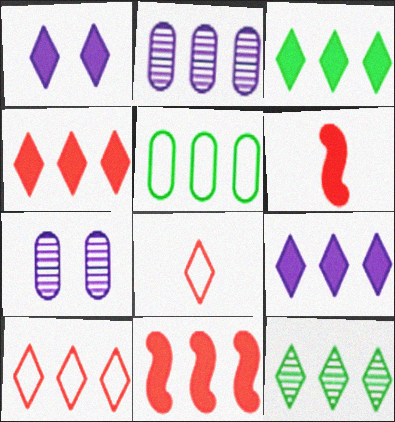[[1, 8, 12], 
[3, 4, 9], 
[9, 10, 12]]